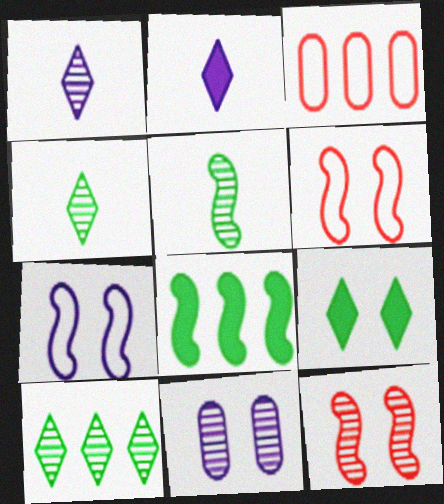[[6, 9, 11]]